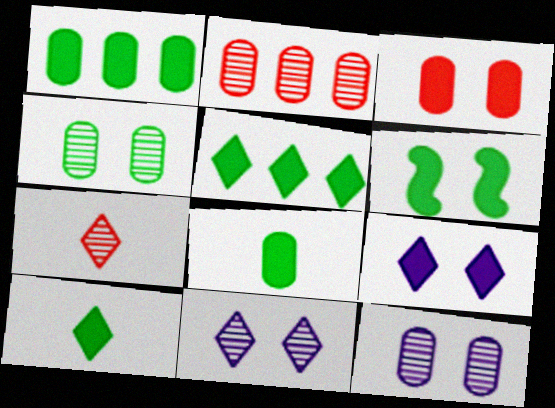[[1, 6, 10], 
[3, 6, 9], 
[5, 6, 8]]